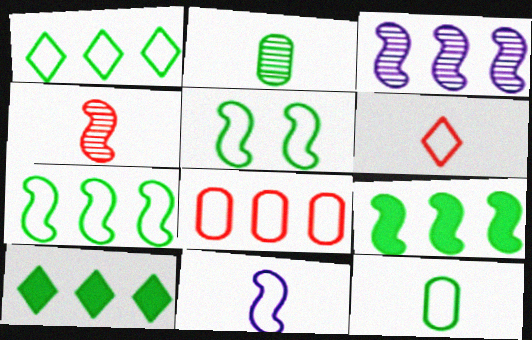[[1, 5, 12], 
[2, 5, 10], 
[3, 8, 10], 
[6, 11, 12]]